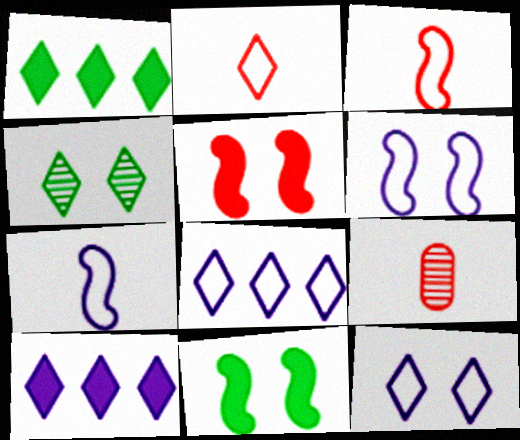[[1, 6, 9], 
[2, 4, 10], 
[8, 9, 11]]